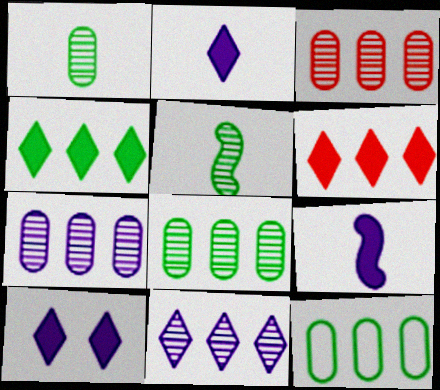[[3, 7, 8]]